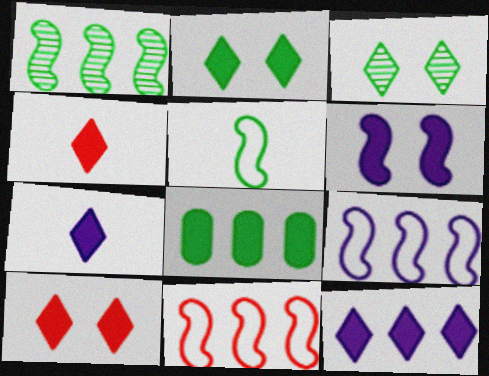[[2, 4, 12], 
[3, 5, 8], 
[4, 6, 8]]